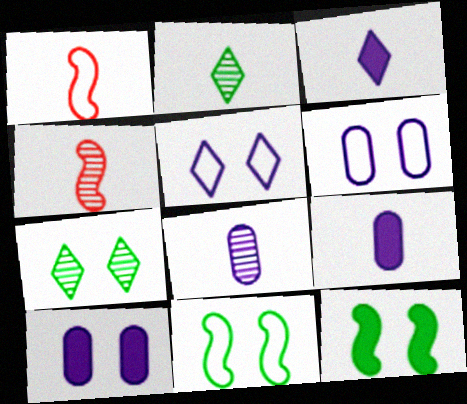[[1, 2, 9], 
[2, 4, 8]]